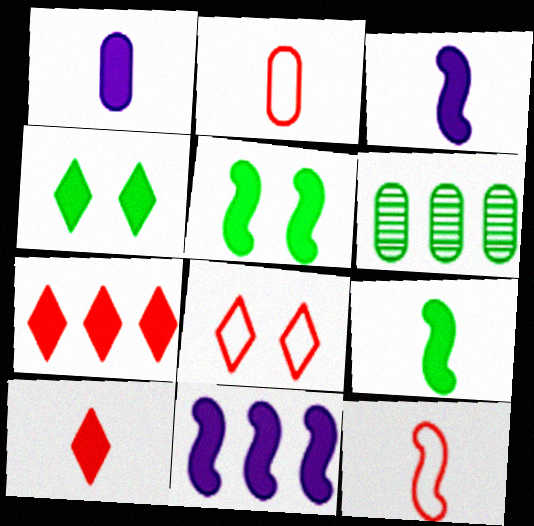[[1, 5, 7], 
[1, 9, 10], 
[3, 6, 8]]